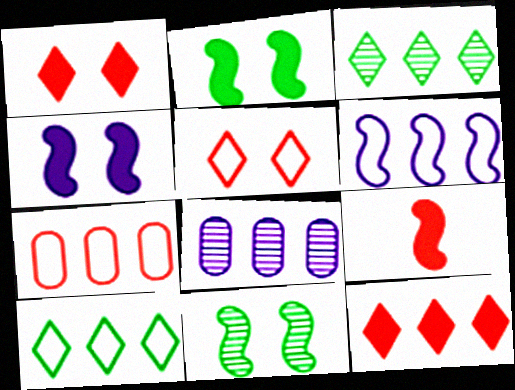[[6, 7, 10], 
[6, 9, 11]]